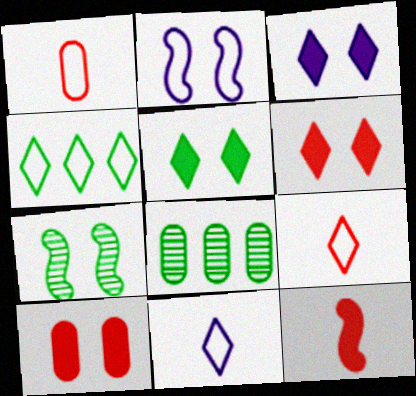[[1, 2, 4], 
[3, 5, 6]]